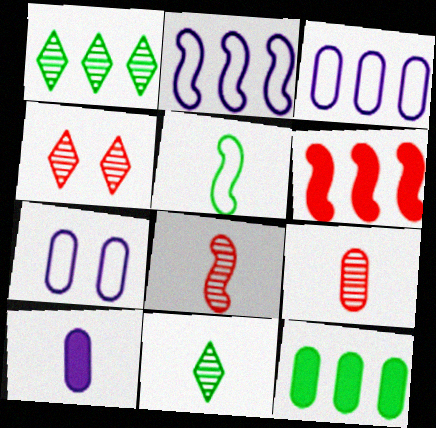[[1, 3, 6], 
[6, 7, 11], 
[7, 9, 12]]